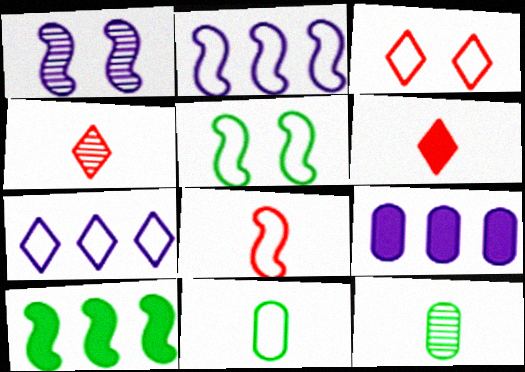[[1, 8, 10], 
[2, 3, 11], 
[2, 5, 8], 
[4, 5, 9]]